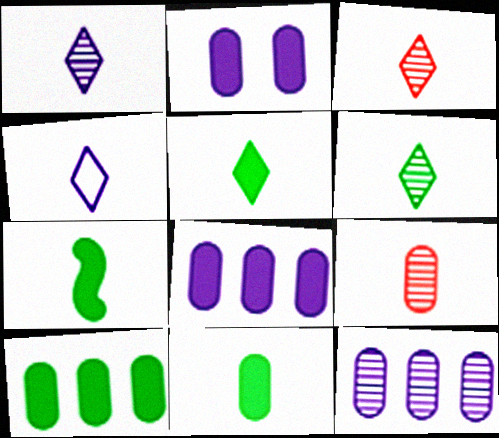[[1, 3, 6], 
[3, 4, 5], 
[4, 7, 9], 
[5, 7, 11]]